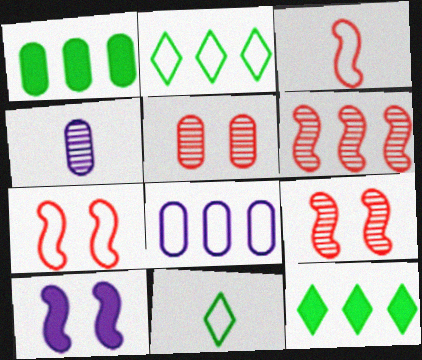[[4, 7, 12], 
[6, 8, 12], 
[7, 8, 11]]